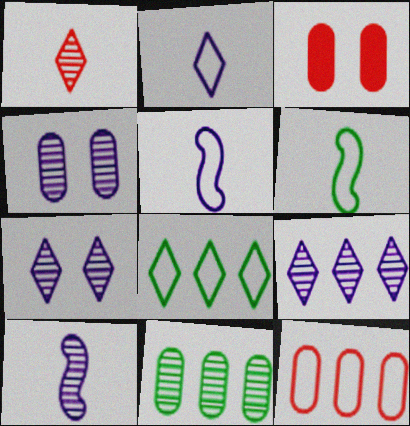[[3, 6, 9], 
[3, 8, 10], 
[4, 9, 10]]